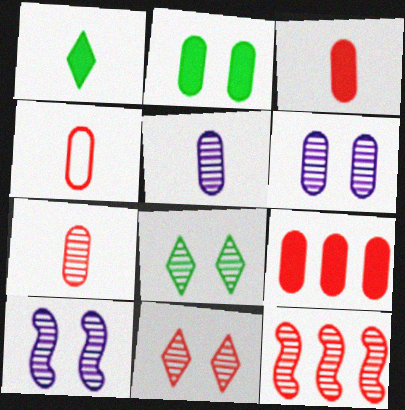[[3, 4, 7], 
[5, 8, 12], 
[7, 11, 12]]